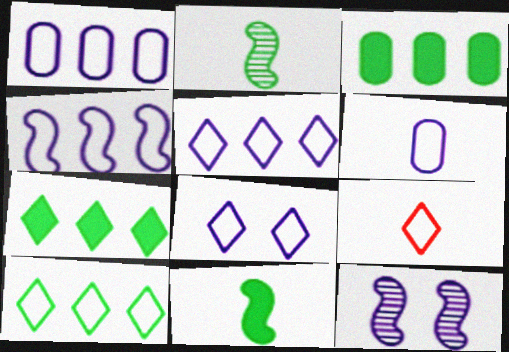[[1, 4, 5], 
[3, 9, 12], 
[4, 6, 8], 
[8, 9, 10]]